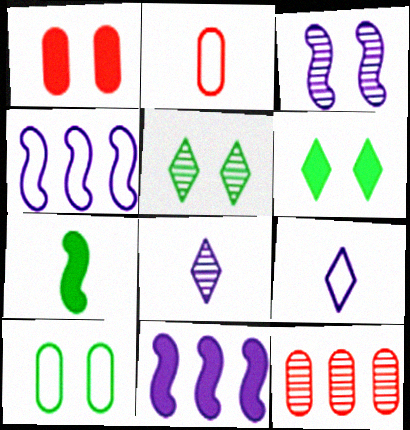[[1, 2, 12], 
[2, 5, 11], 
[2, 7, 8]]